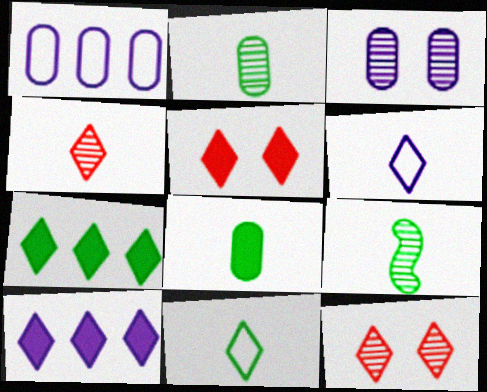[[1, 5, 9], 
[6, 7, 12], 
[8, 9, 11], 
[10, 11, 12]]